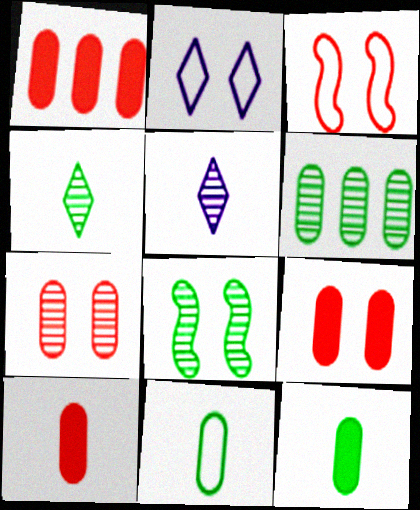[[1, 9, 10], 
[2, 8, 9], 
[4, 6, 8]]